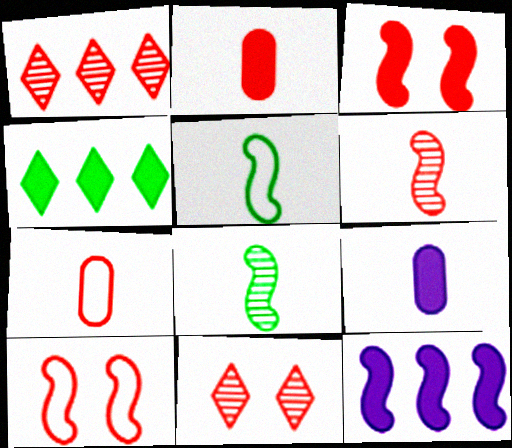[[1, 2, 10], 
[1, 3, 7], 
[3, 4, 9], 
[8, 10, 12]]